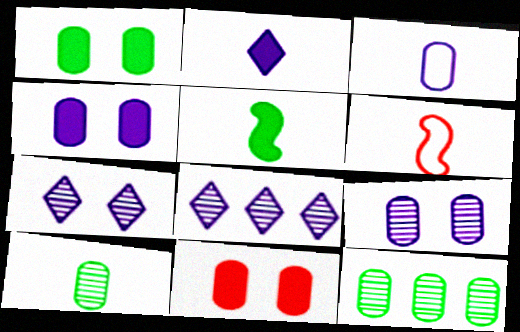[[1, 4, 11], 
[1, 6, 8], 
[2, 6, 10], 
[3, 11, 12]]